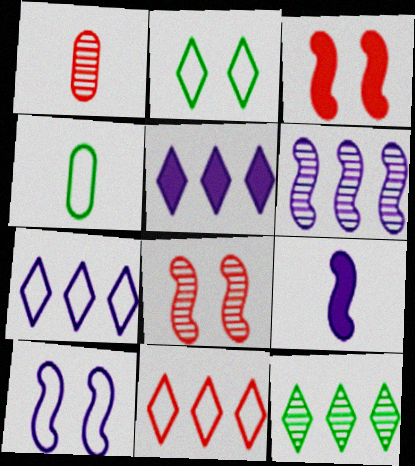[[1, 3, 11], 
[4, 5, 8], 
[4, 10, 11], 
[5, 11, 12], 
[6, 9, 10]]